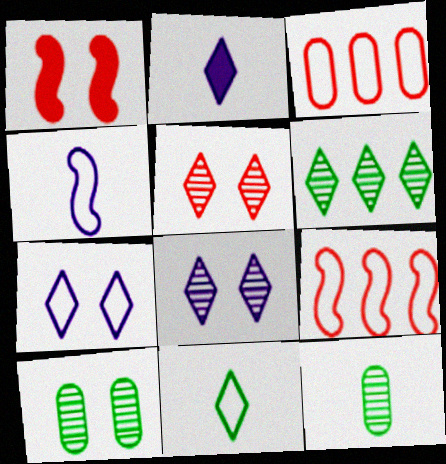[[1, 7, 10], 
[2, 9, 10]]